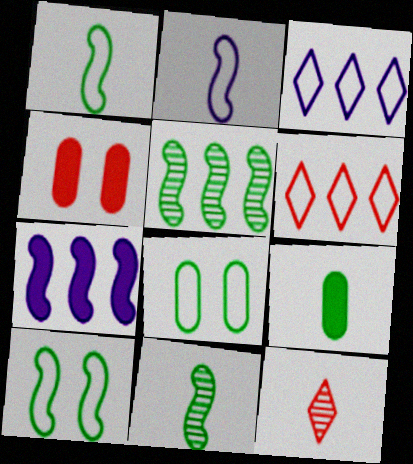[[2, 6, 8], 
[2, 9, 12], 
[3, 4, 11], 
[7, 8, 12]]